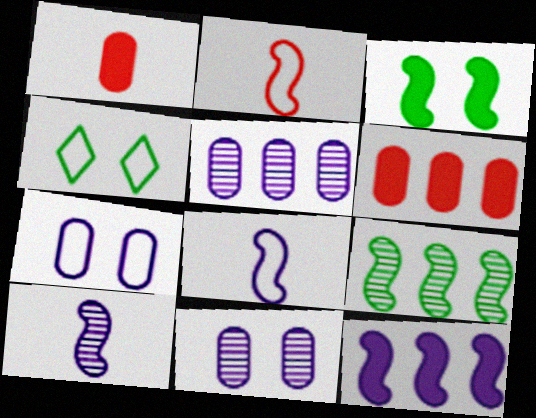[[4, 6, 10]]